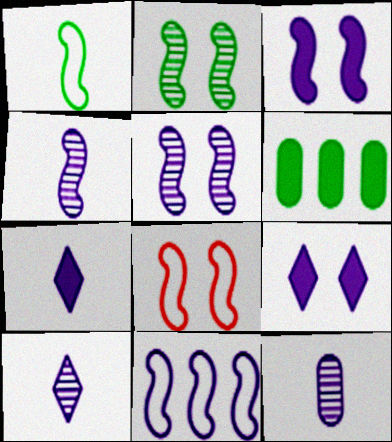[[1, 8, 11], 
[2, 3, 8], 
[3, 4, 11], 
[4, 10, 12], 
[6, 8, 10], 
[9, 11, 12]]